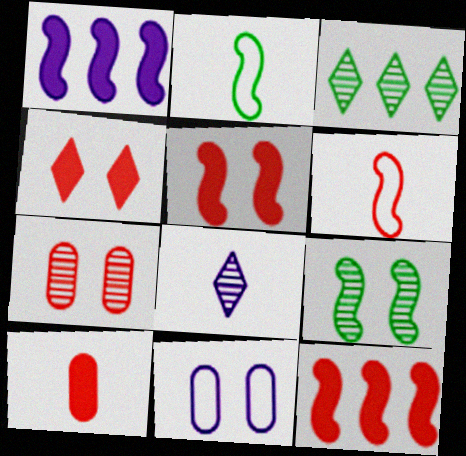[[1, 6, 9], 
[1, 8, 11], 
[2, 8, 10], 
[4, 9, 11], 
[4, 10, 12]]